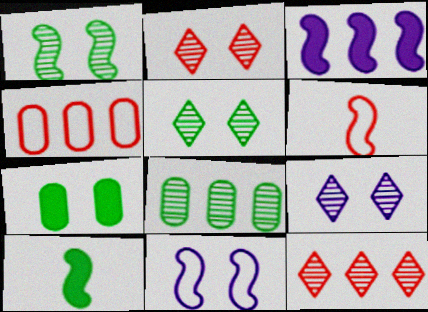[[1, 3, 6], 
[2, 5, 9], 
[2, 7, 11], 
[4, 9, 10]]